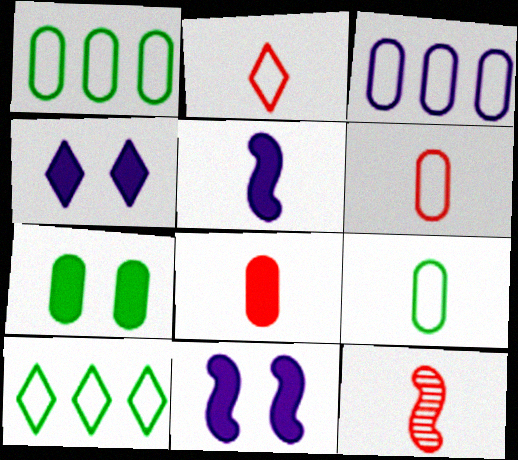[[1, 4, 12], 
[2, 8, 12]]